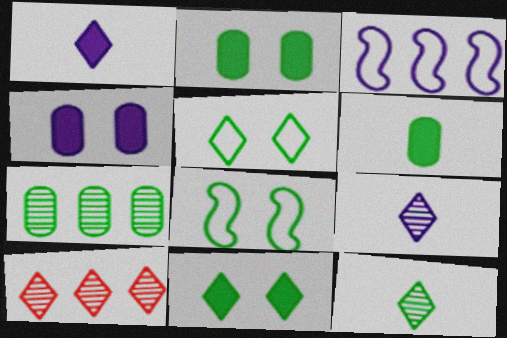[[1, 5, 10], 
[3, 4, 9]]